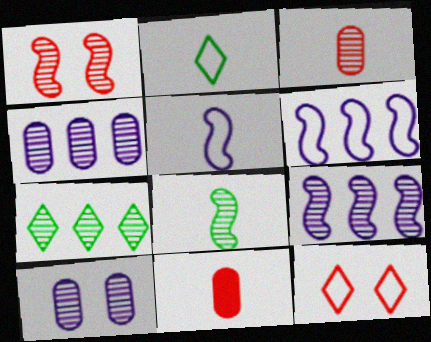[[1, 8, 9]]